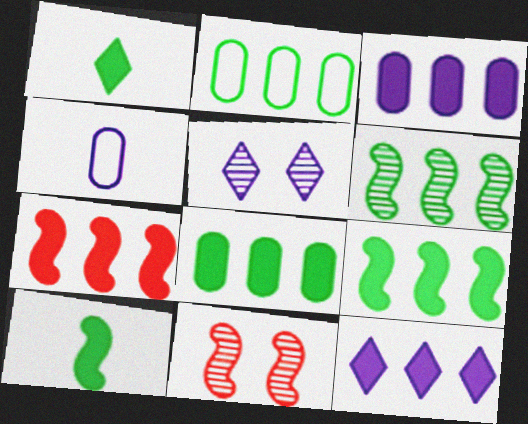[[7, 8, 12]]